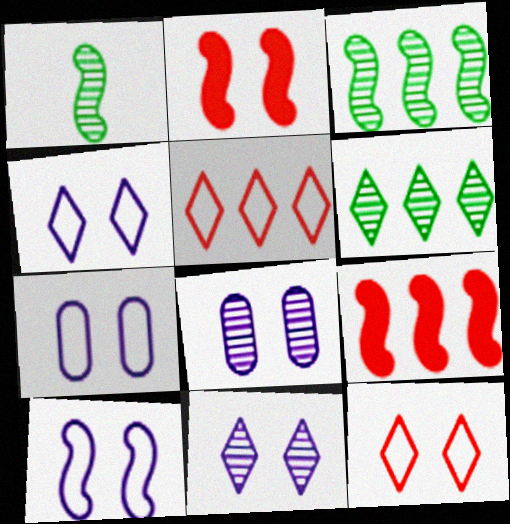[[1, 9, 10], 
[4, 7, 10]]